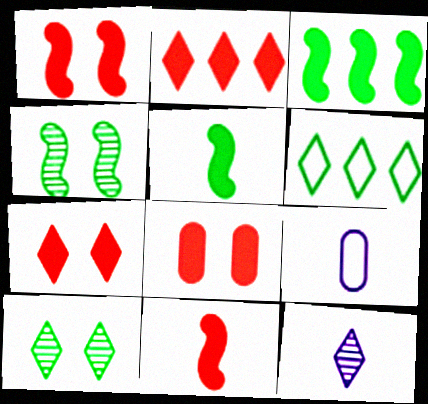[[1, 7, 8], 
[2, 4, 9], 
[2, 8, 11], 
[6, 7, 12]]